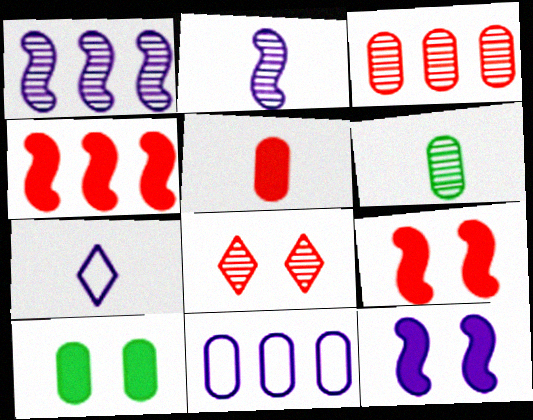[[1, 6, 8]]